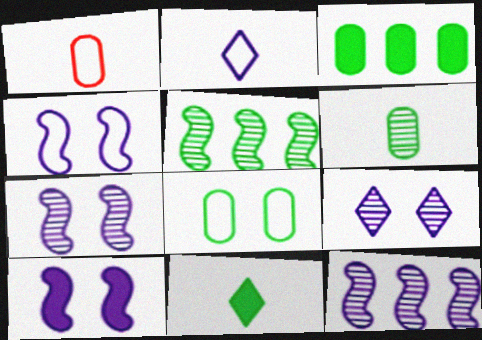[[3, 6, 8], 
[4, 7, 10], 
[5, 8, 11]]